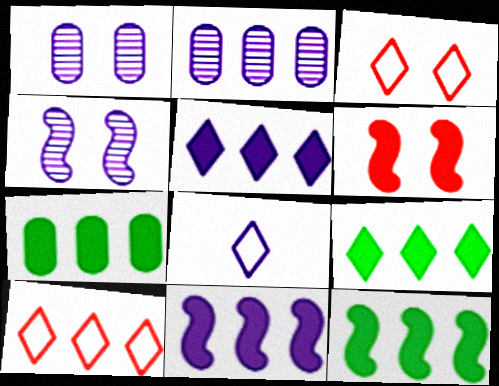[[1, 8, 11], 
[2, 10, 12], 
[7, 9, 12]]